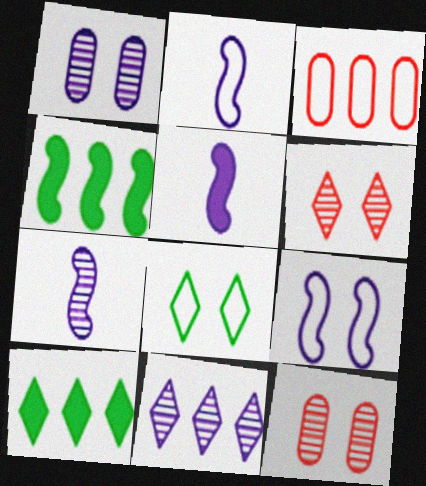[[1, 7, 11], 
[2, 3, 8], 
[2, 5, 7], 
[2, 10, 12], 
[3, 4, 11]]